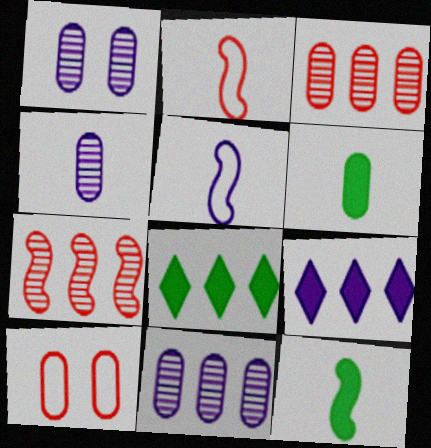[[1, 2, 8], 
[1, 4, 11], 
[1, 5, 9], 
[6, 10, 11]]